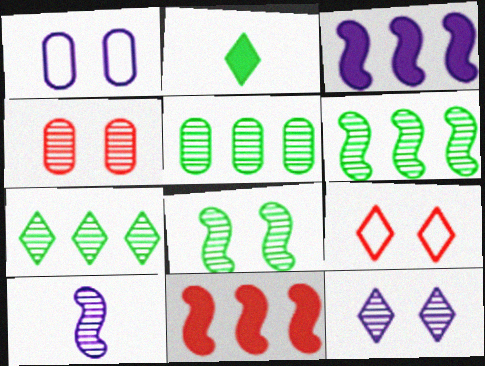[[4, 7, 10], 
[4, 8, 12], 
[5, 6, 7]]